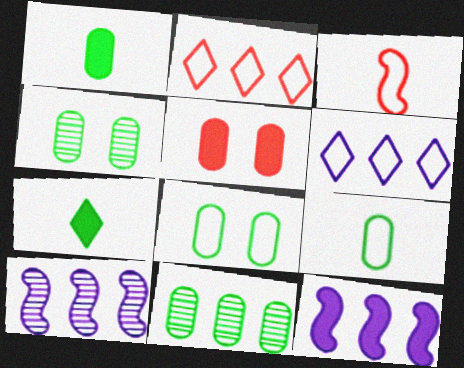[[1, 8, 11], 
[2, 11, 12], 
[3, 6, 8], 
[5, 7, 12]]